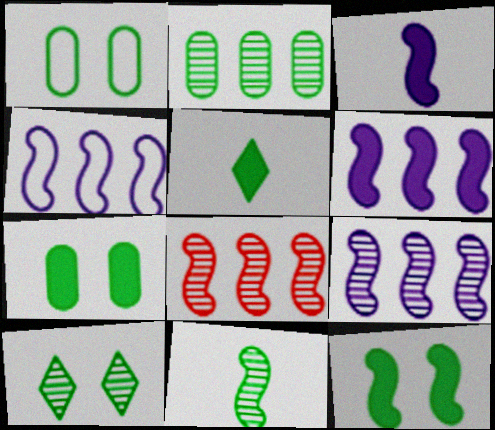[[1, 10, 12], 
[2, 10, 11], 
[4, 6, 9]]